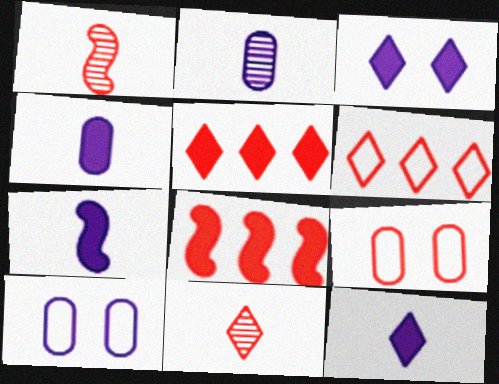[[1, 5, 9], 
[4, 7, 12], 
[8, 9, 11]]